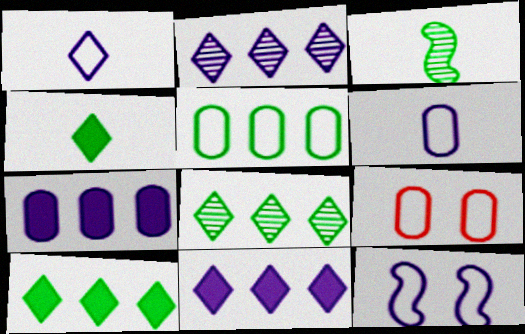[[3, 9, 11], 
[5, 6, 9]]